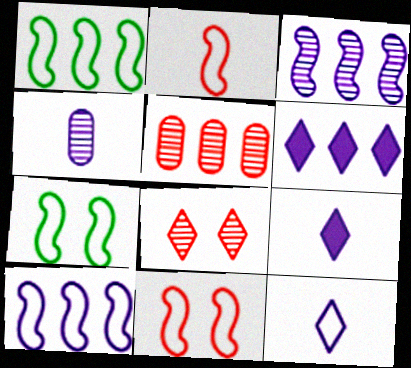[[1, 5, 6], 
[2, 7, 10], 
[5, 7, 9]]